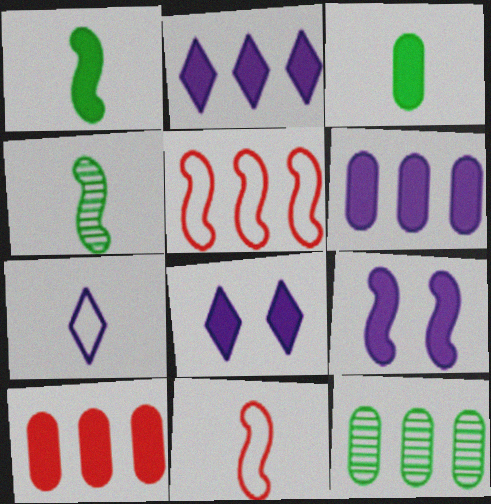[[1, 8, 10], 
[2, 5, 12], 
[4, 5, 9], 
[8, 11, 12]]